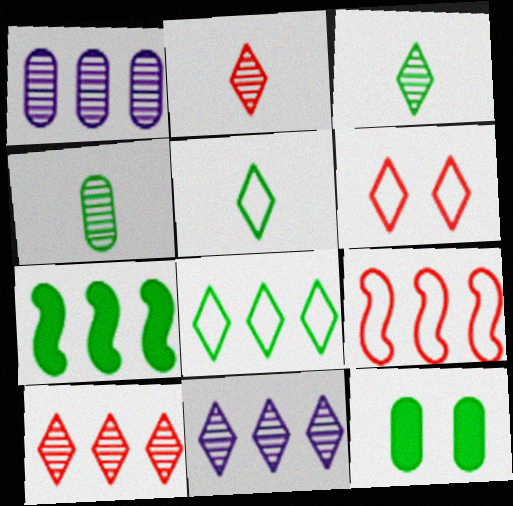[]